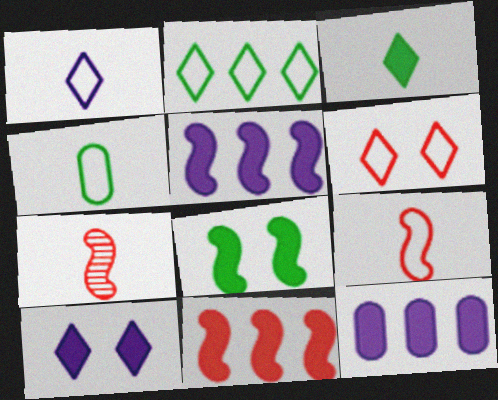[[1, 2, 6], 
[1, 4, 9]]